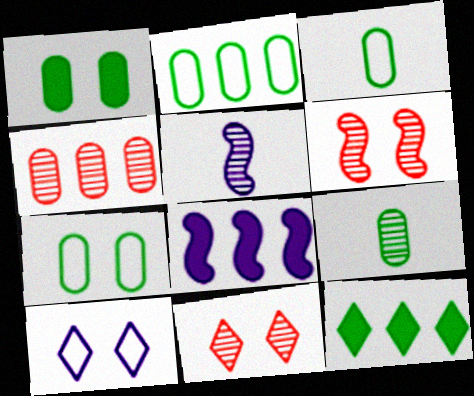[[1, 2, 9], 
[1, 6, 10], 
[2, 3, 7], 
[3, 8, 11]]